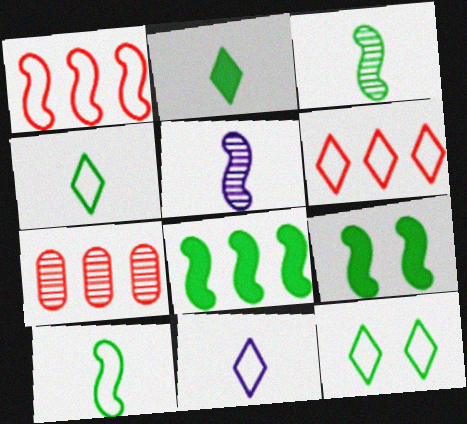[[1, 5, 9], 
[6, 11, 12], 
[7, 9, 11]]